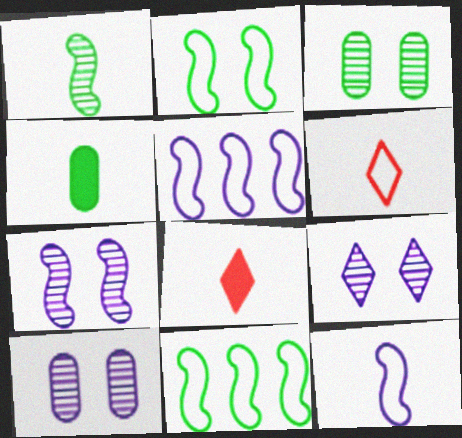[[3, 5, 8], 
[7, 9, 10], 
[8, 10, 11]]